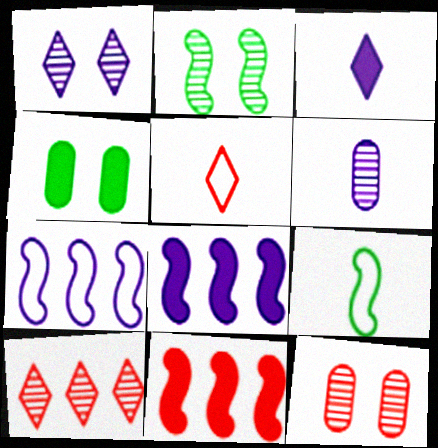[[1, 2, 12], 
[2, 6, 10], 
[3, 4, 11], 
[5, 11, 12]]